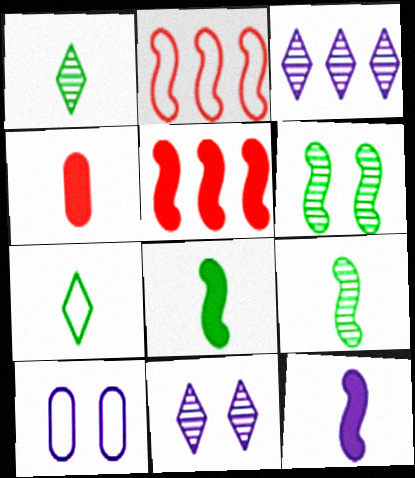[[1, 5, 10], 
[2, 6, 12], 
[2, 7, 10], 
[3, 10, 12]]